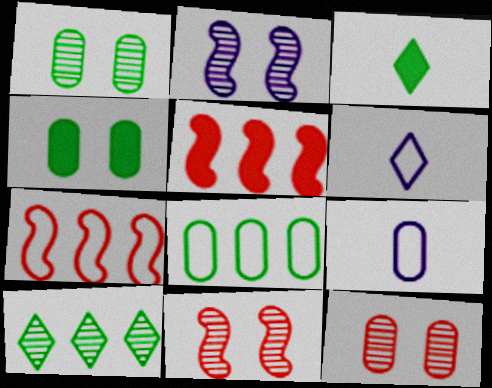[[1, 5, 6]]